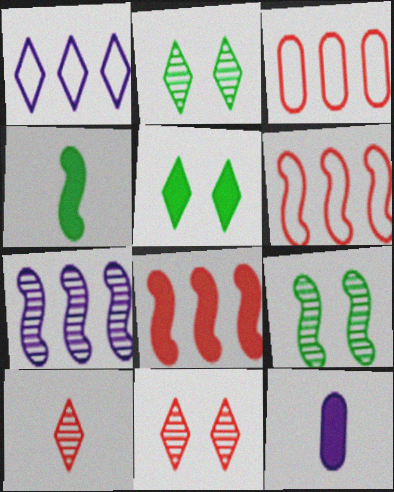[[1, 5, 10], 
[2, 6, 12], 
[5, 8, 12]]